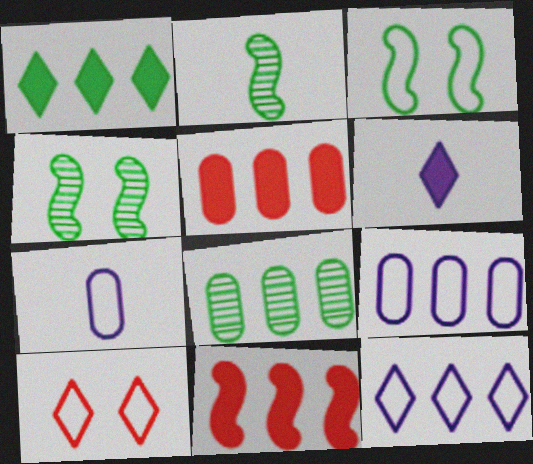[[5, 8, 9], 
[8, 11, 12]]